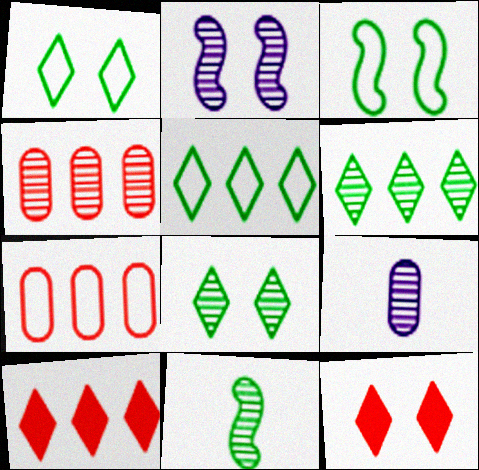[[3, 9, 10]]